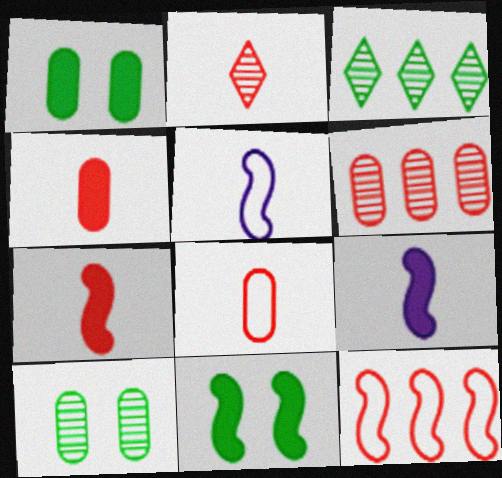[[2, 7, 8]]